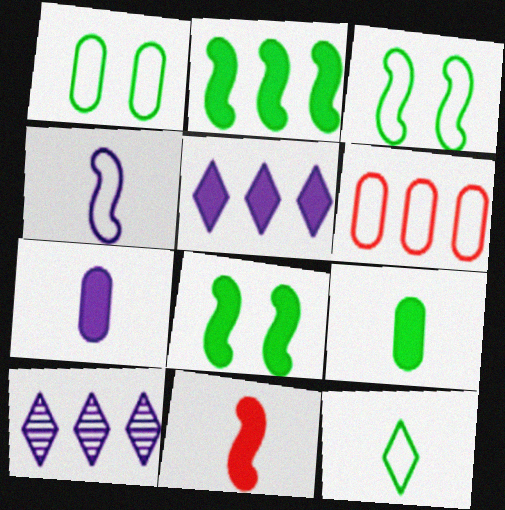[[1, 10, 11], 
[2, 6, 10]]